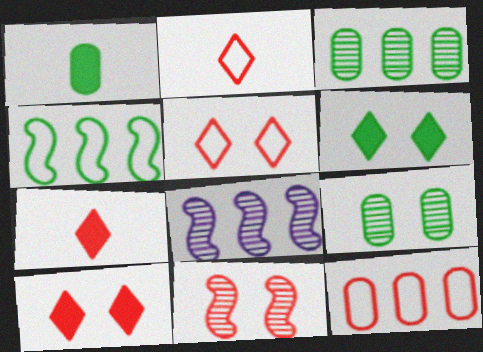[[1, 5, 8], 
[7, 11, 12]]